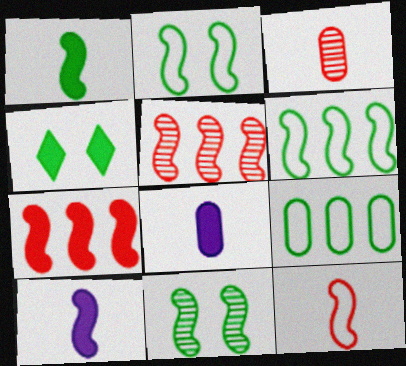[[1, 6, 11], 
[2, 5, 10], 
[4, 7, 8]]